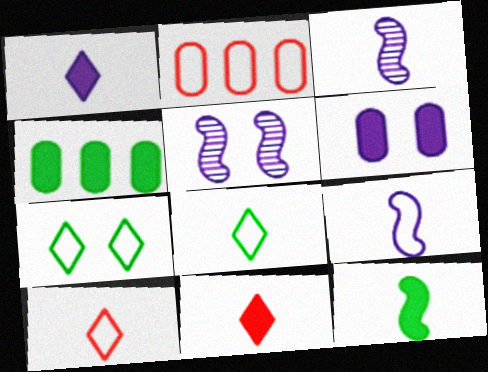[[2, 7, 9], 
[4, 5, 10]]